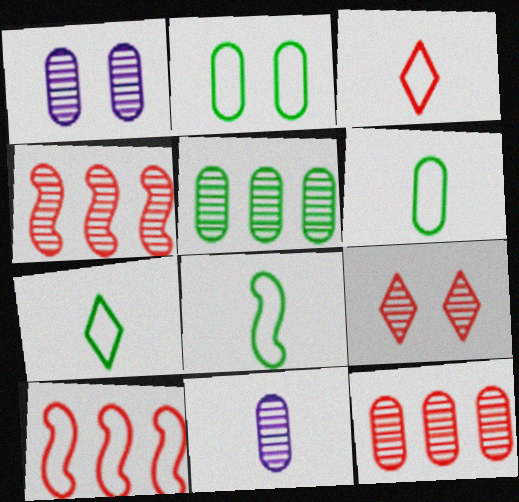[[6, 7, 8]]